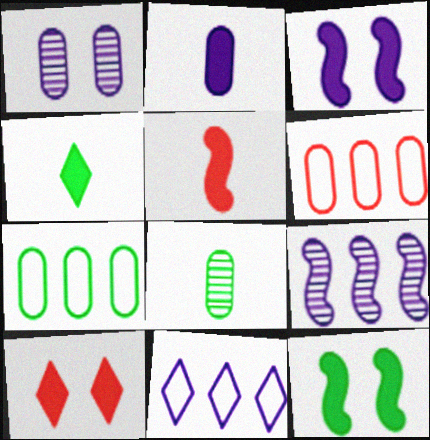[[2, 4, 5]]